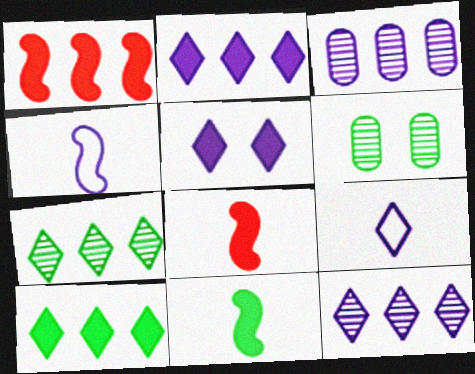[[1, 6, 9], 
[3, 4, 5], 
[5, 9, 12]]